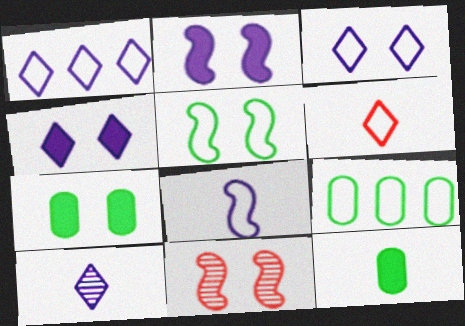[[1, 4, 10], 
[1, 11, 12], 
[2, 5, 11], 
[3, 7, 11]]